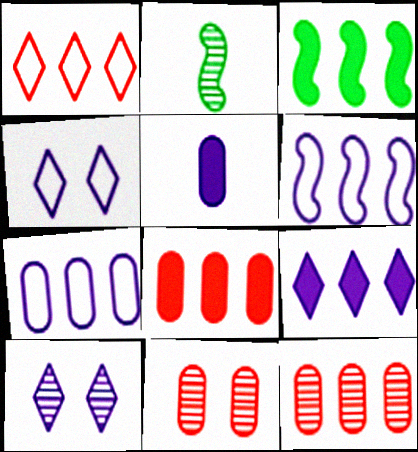[[2, 4, 8], 
[2, 10, 12], 
[3, 8, 9], 
[5, 6, 10]]